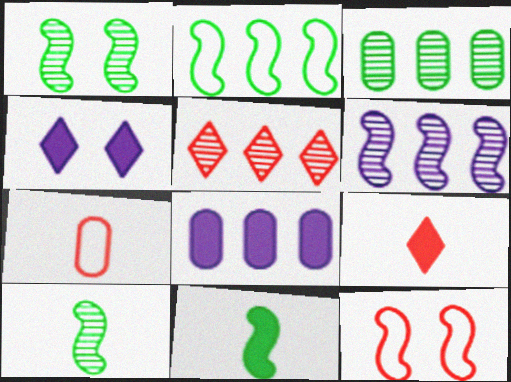[[1, 2, 11], 
[2, 5, 8], 
[3, 5, 6], 
[6, 11, 12]]